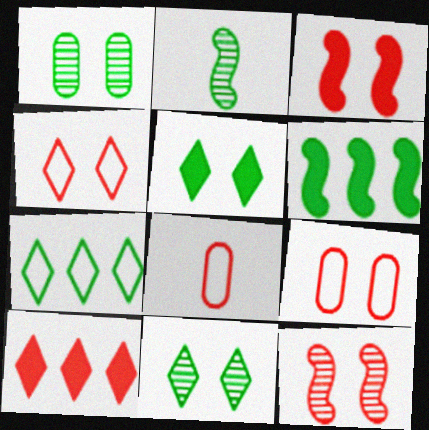[[8, 10, 12]]